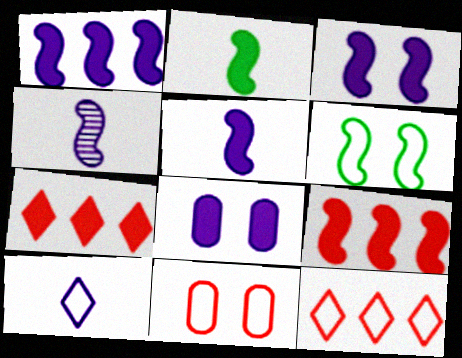[[1, 3, 5], 
[2, 3, 9], 
[2, 7, 8], 
[4, 6, 9]]